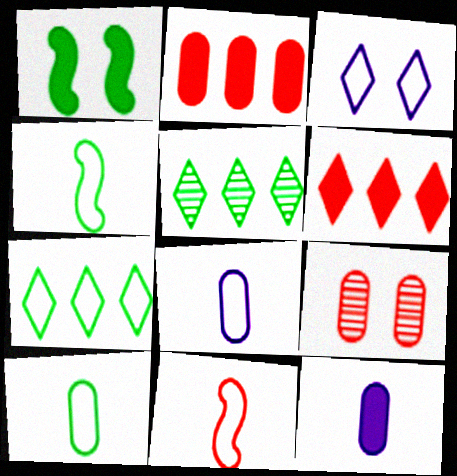[[1, 3, 9], 
[1, 5, 10], 
[1, 6, 12], 
[6, 9, 11]]